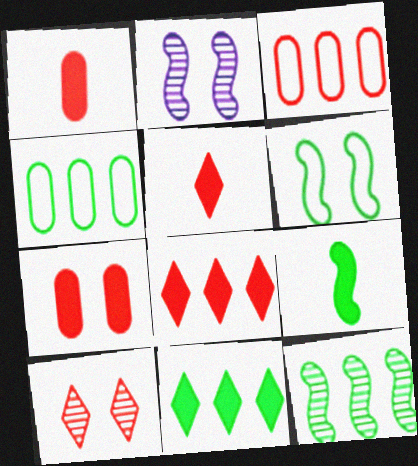[[2, 4, 5], 
[4, 11, 12], 
[6, 9, 12]]